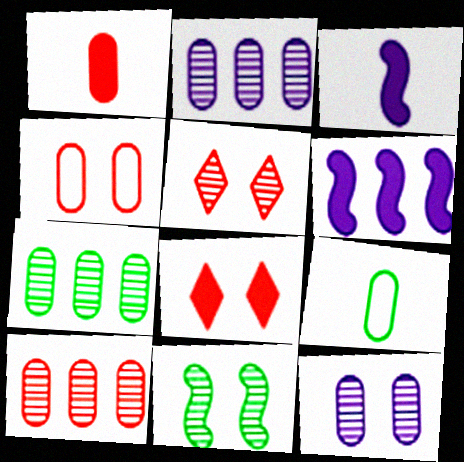[[1, 4, 10], 
[2, 7, 10], 
[5, 6, 9], 
[5, 11, 12]]